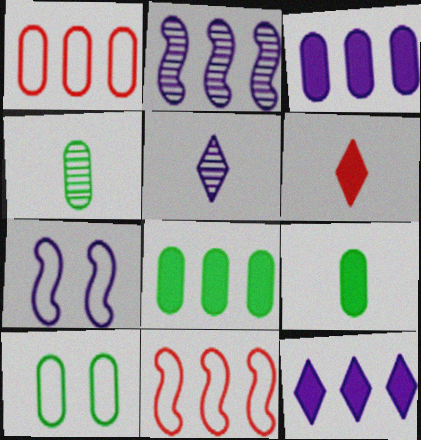[[2, 6, 10], 
[3, 5, 7], 
[4, 8, 10]]